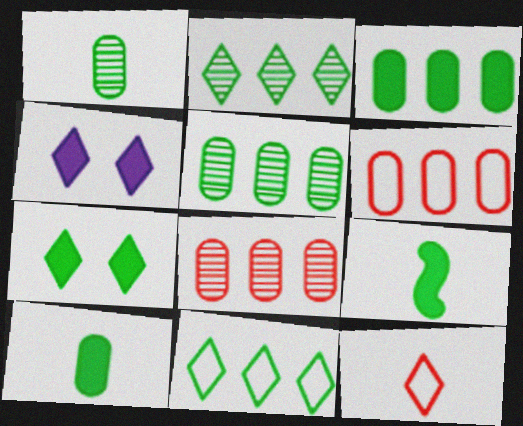[[2, 4, 12], 
[3, 7, 9]]